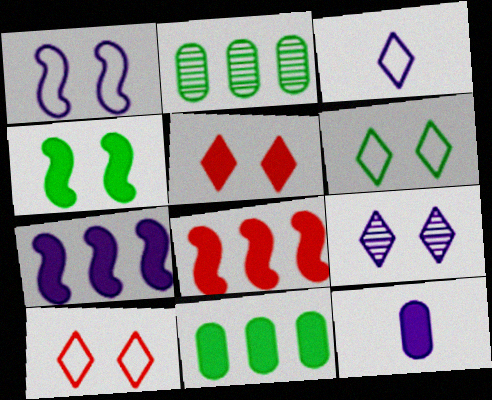[[5, 6, 9]]